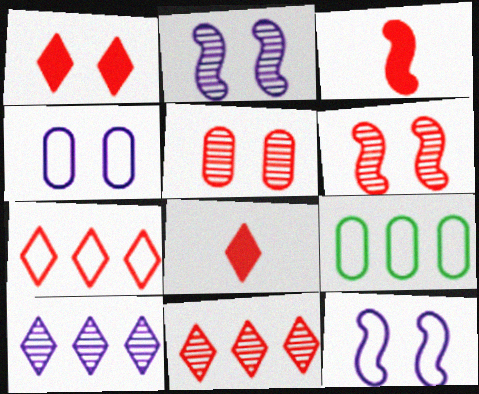[[2, 8, 9], 
[3, 5, 7]]